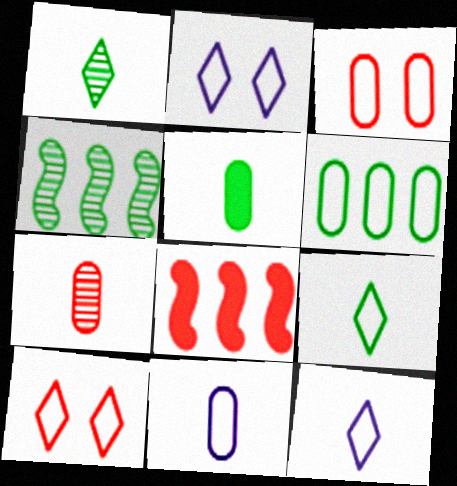[[3, 6, 11], 
[5, 7, 11], 
[7, 8, 10]]